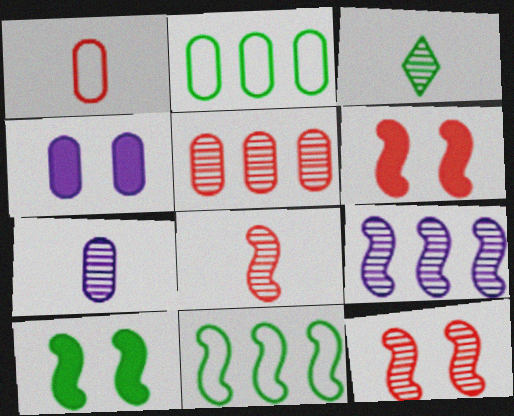[[2, 3, 10], 
[3, 7, 8]]